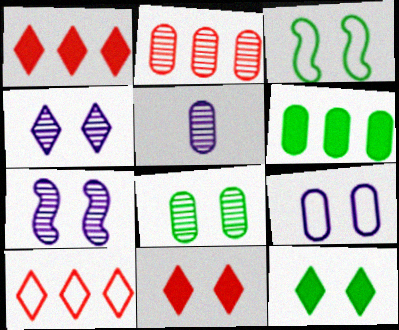[[1, 3, 5], 
[2, 5, 8], 
[3, 8, 12]]